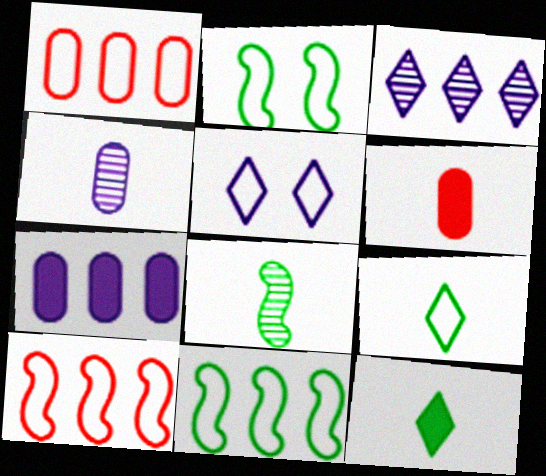[[2, 3, 6]]